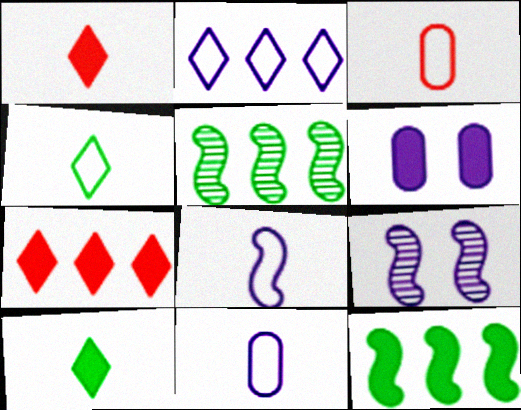[[1, 6, 12], 
[3, 4, 8]]